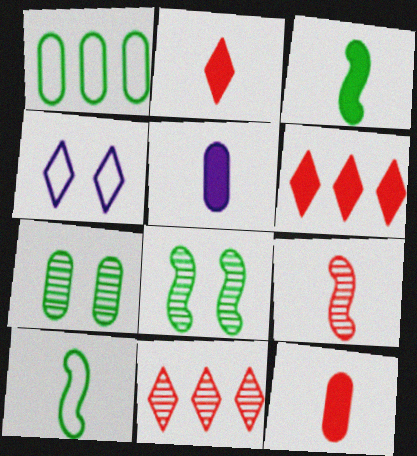[[2, 3, 5]]